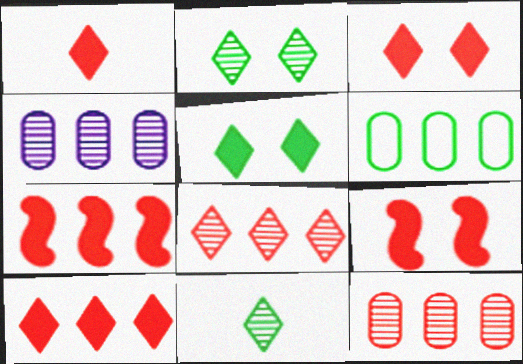[[1, 3, 10]]